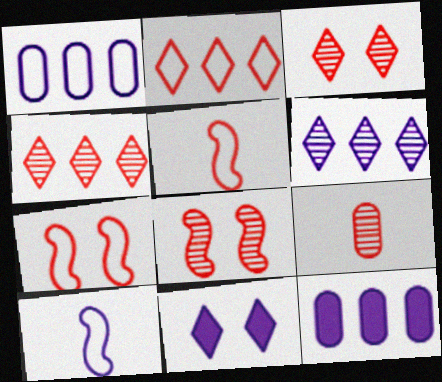[[4, 8, 9]]